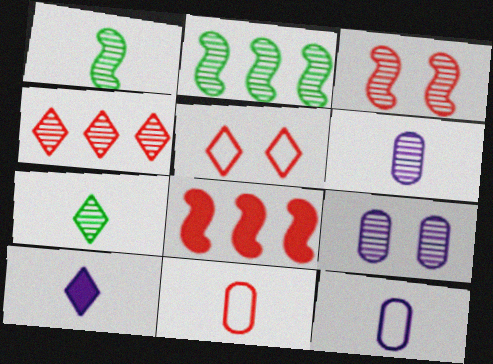[[1, 4, 9], 
[1, 10, 11]]